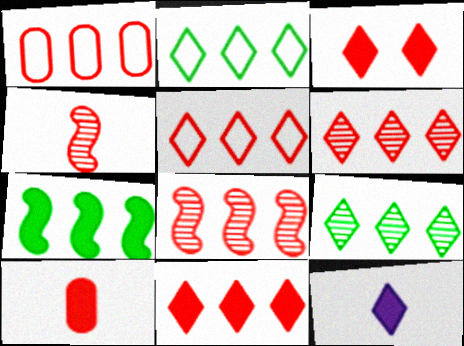[[1, 3, 4], 
[1, 8, 11], 
[5, 6, 11]]